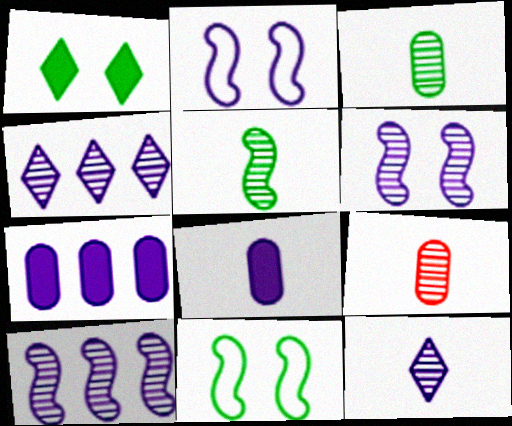[[2, 4, 8], 
[2, 7, 12], 
[5, 9, 12]]